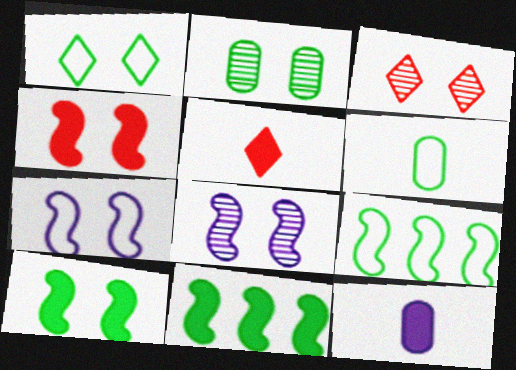[[1, 2, 10], 
[1, 6, 9], 
[2, 3, 8], 
[3, 9, 12]]